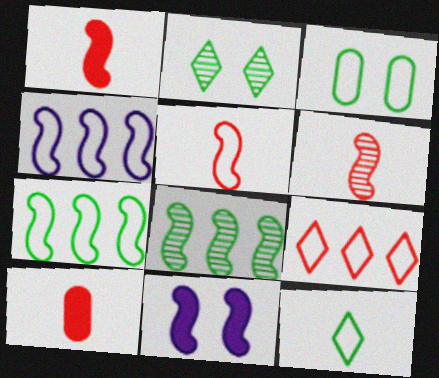[[1, 5, 6], 
[2, 4, 10], 
[3, 7, 12], 
[5, 8, 11], 
[6, 7, 11]]